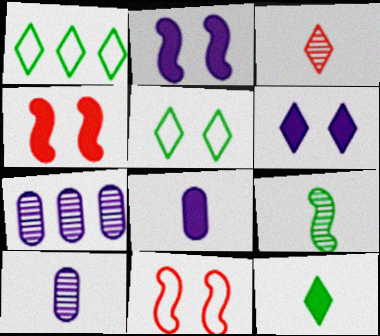[[1, 3, 6], 
[1, 4, 10], 
[3, 9, 10], 
[7, 11, 12]]